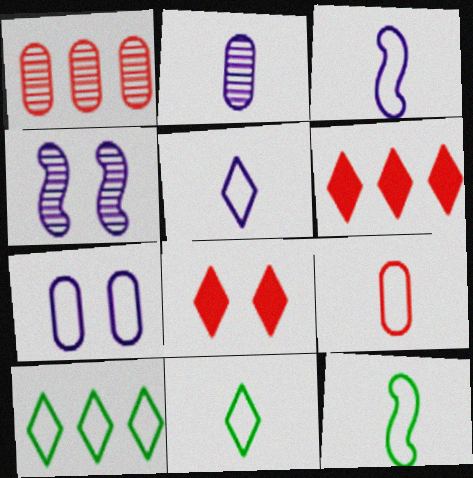[[3, 9, 11], 
[5, 9, 12]]